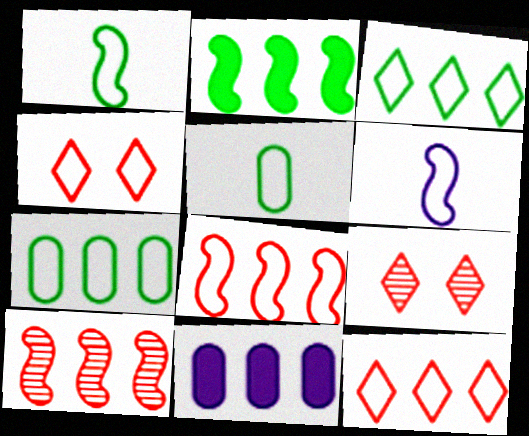[[1, 9, 11], 
[3, 10, 11], 
[4, 6, 7]]